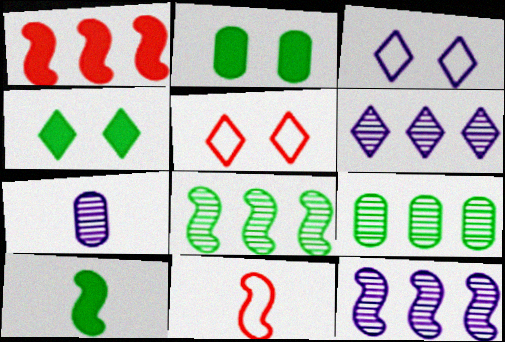[[2, 6, 11]]